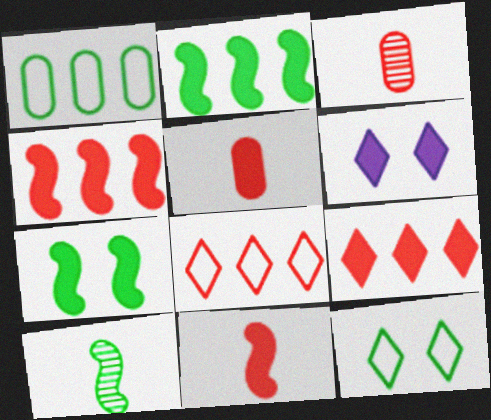[[2, 5, 6]]